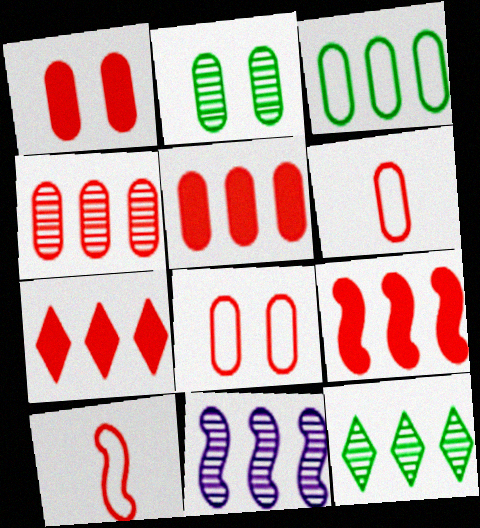[[1, 4, 6], 
[3, 7, 11], 
[4, 11, 12], 
[5, 7, 9]]